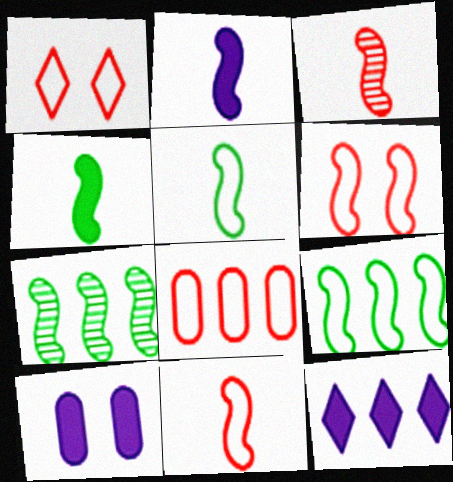[[1, 8, 11], 
[2, 3, 5], 
[2, 6, 7], 
[2, 10, 12], 
[7, 8, 12]]